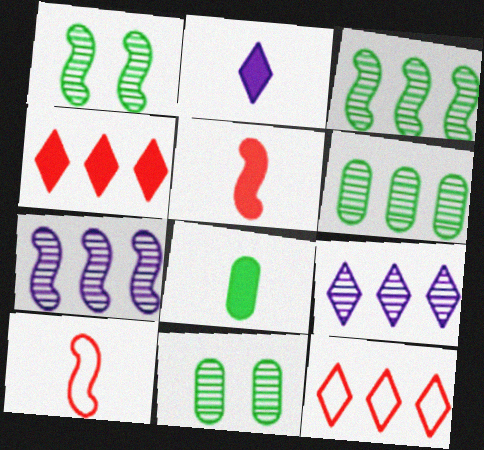[[2, 5, 8]]